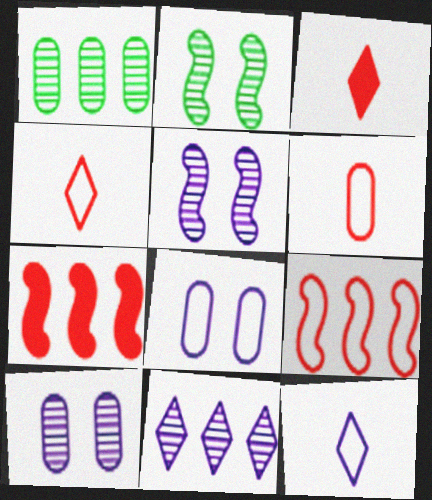[]